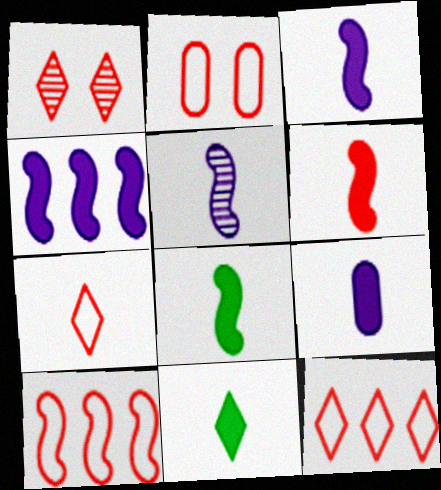[[2, 7, 10], 
[3, 6, 8], 
[6, 9, 11]]